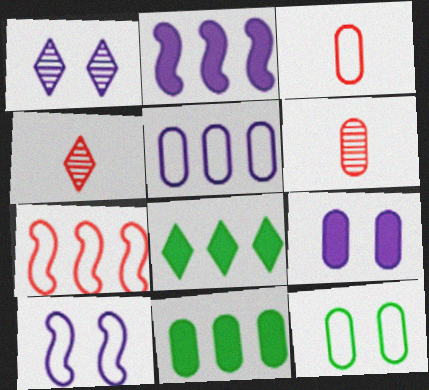[[1, 9, 10], 
[2, 4, 12], 
[3, 5, 12], 
[4, 10, 11], 
[6, 8, 10]]